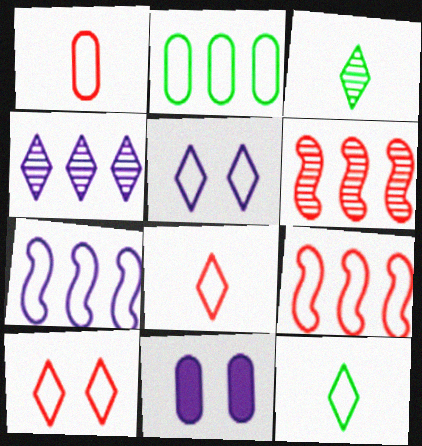[[1, 9, 10], 
[3, 9, 11], 
[6, 11, 12]]